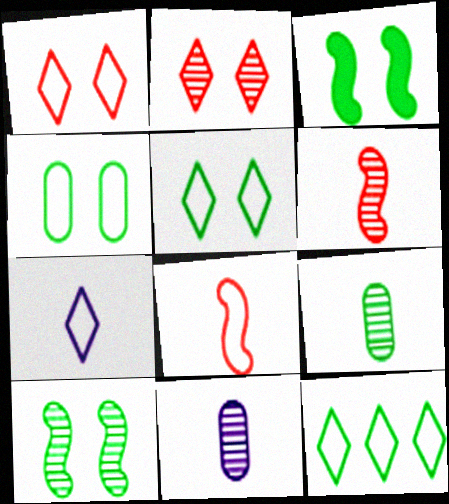[[1, 7, 12], 
[3, 9, 12]]